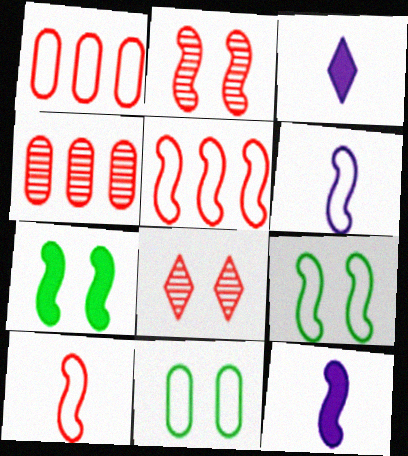[[3, 4, 9], 
[5, 6, 9]]